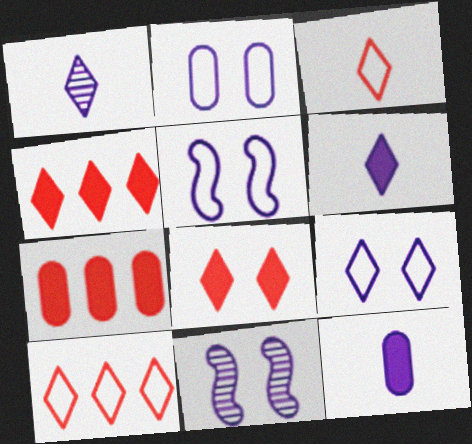[[2, 5, 9]]